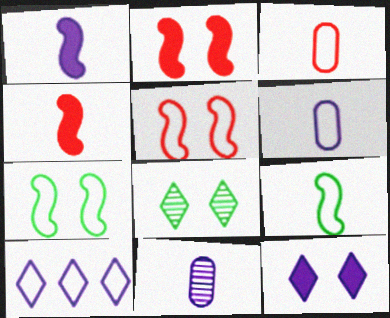[[3, 7, 10]]